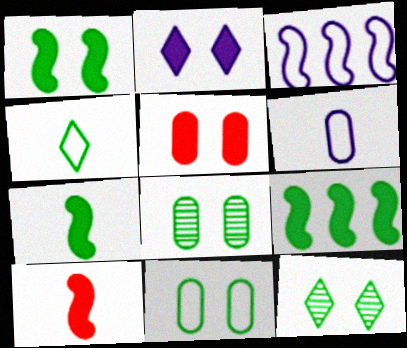[[1, 2, 5], 
[1, 7, 9], 
[1, 11, 12], 
[4, 8, 9]]